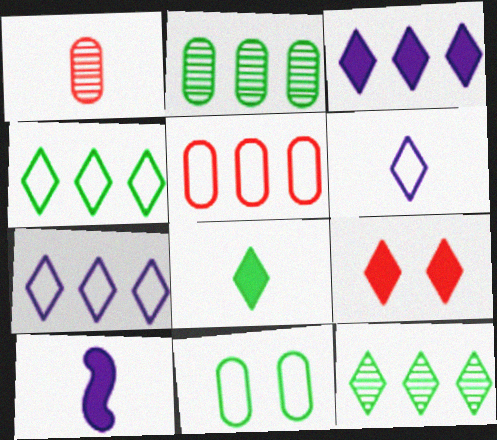[[3, 8, 9], 
[6, 9, 12]]